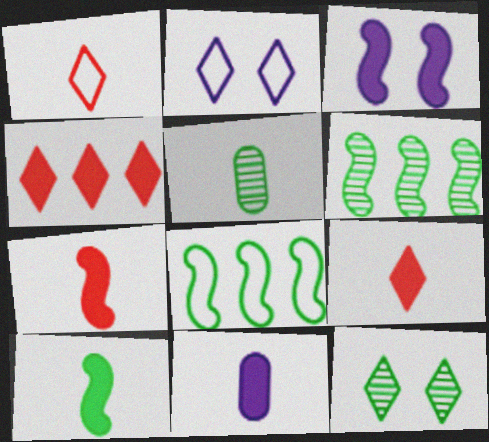[[5, 6, 12], 
[9, 10, 11]]